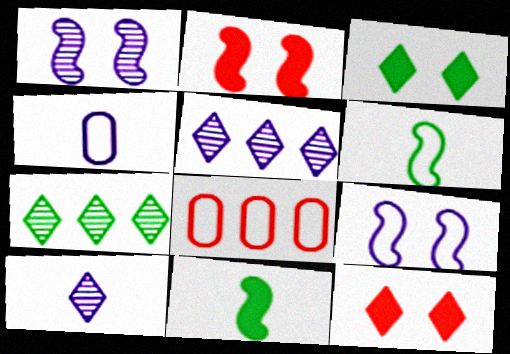[[2, 4, 7]]